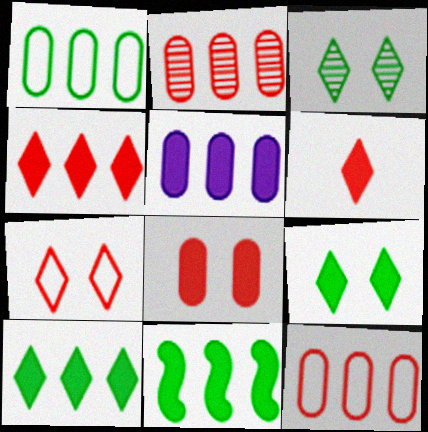[[1, 2, 5], 
[4, 5, 11]]